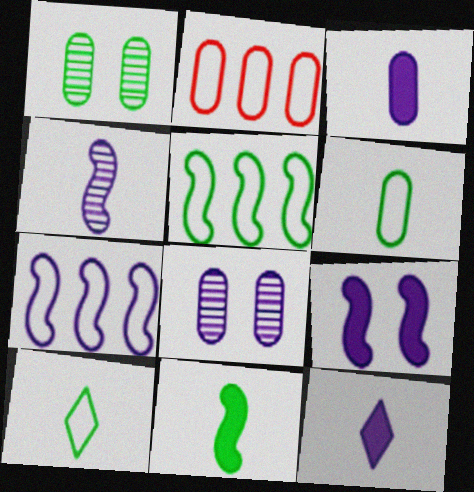[[1, 2, 3], 
[4, 7, 9], 
[7, 8, 12]]